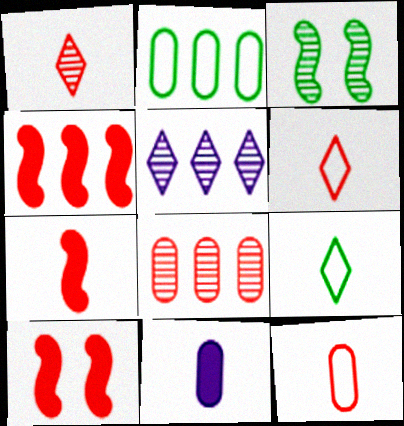[[1, 7, 12], 
[2, 4, 5], 
[4, 7, 10], 
[6, 8, 10]]